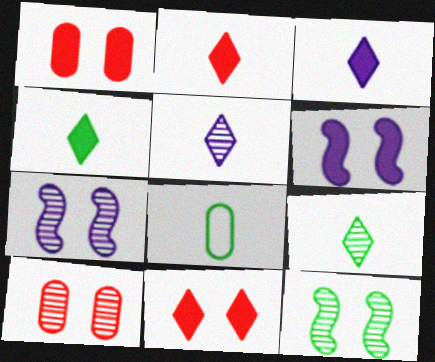[[2, 3, 4]]